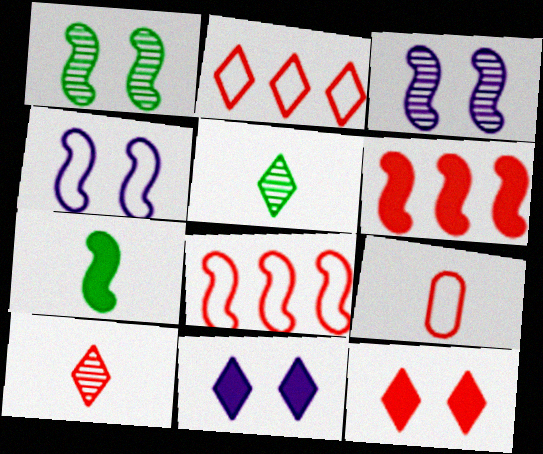[[2, 5, 11], 
[2, 10, 12], 
[3, 7, 8]]